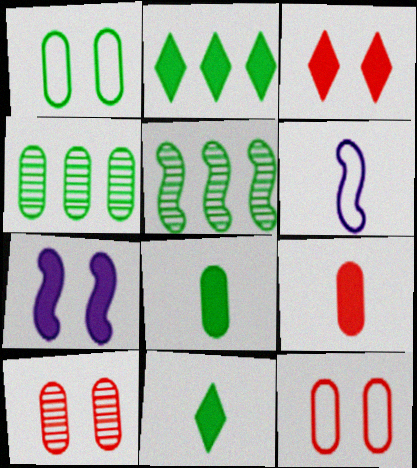[[1, 4, 8], 
[1, 5, 11], 
[2, 6, 10], 
[2, 7, 9], 
[3, 4, 6]]